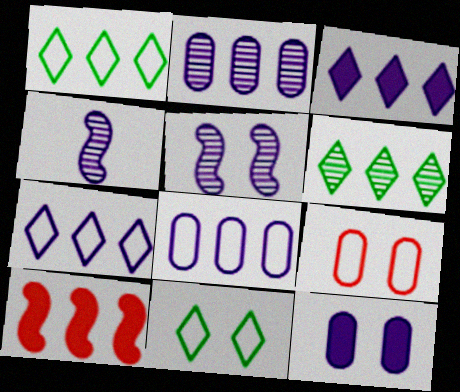[[1, 2, 10], 
[4, 7, 12], 
[6, 8, 10]]